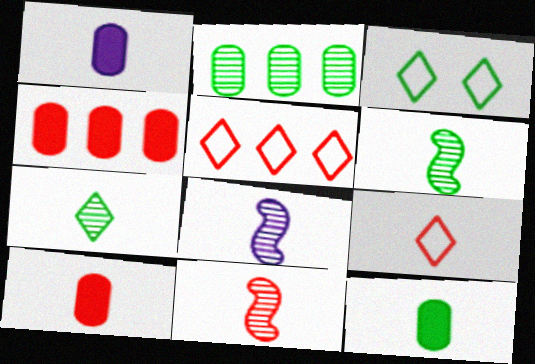[[1, 6, 9], 
[1, 10, 12], 
[3, 4, 8], 
[6, 8, 11], 
[8, 9, 12], 
[9, 10, 11]]